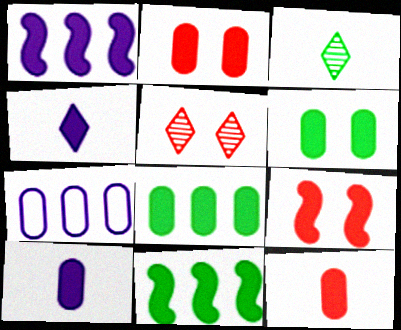[[2, 4, 11], 
[2, 8, 10], 
[3, 7, 9], 
[4, 8, 9]]